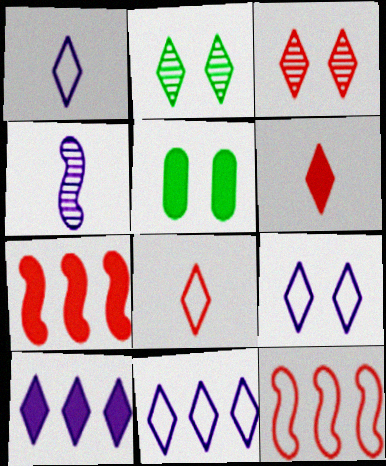[[1, 9, 11], 
[2, 6, 11], 
[2, 8, 10]]